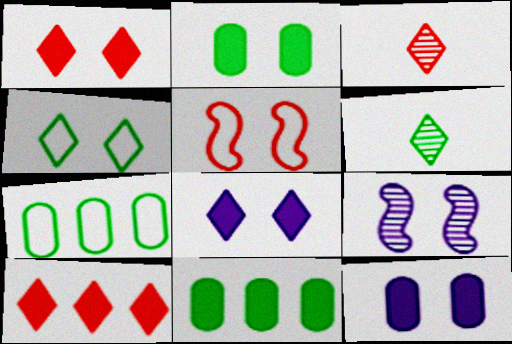[]